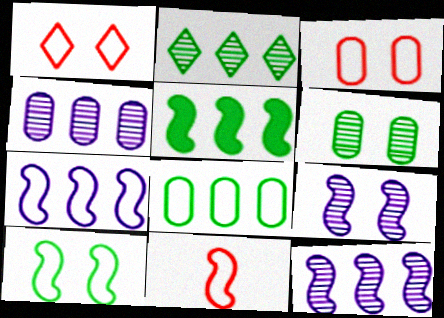[[2, 5, 8], 
[5, 9, 11], 
[7, 10, 11]]